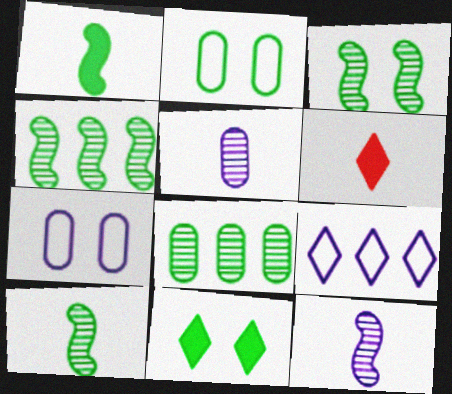[[2, 3, 11], 
[3, 4, 10], 
[4, 6, 7]]